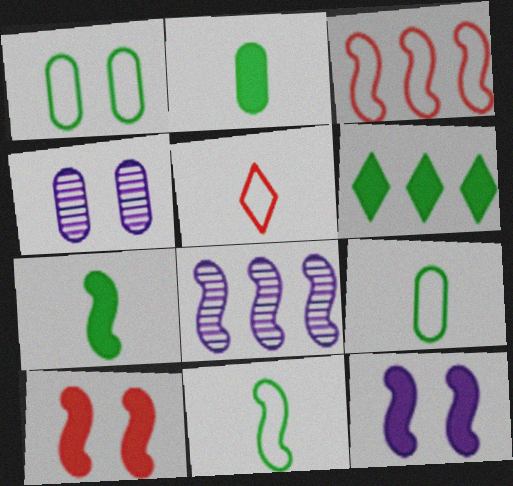[[8, 10, 11]]